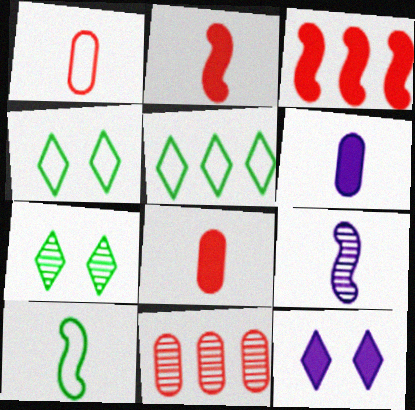[[2, 9, 10], 
[7, 9, 11], 
[10, 11, 12]]